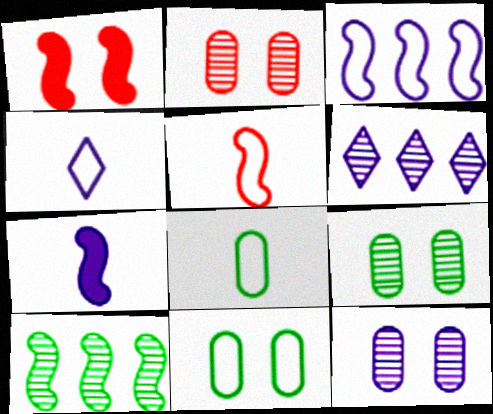[[1, 6, 8], 
[2, 9, 12], 
[4, 5, 8]]